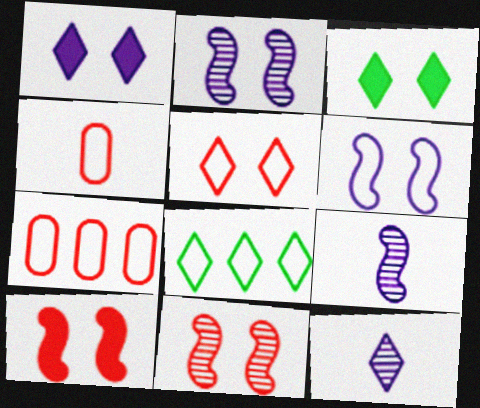[[3, 7, 9], 
[4, 6, 8]]